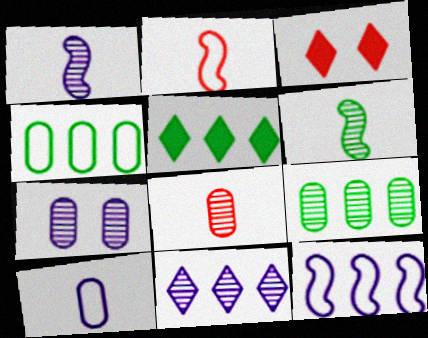[[1, 3, 4], 
[1, 7, 11], 
[2, 5, 7], 
[7, 8, 9]]